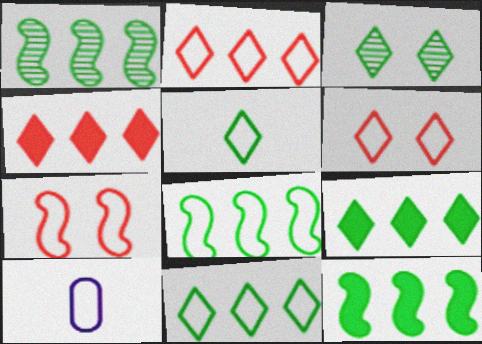[[1, 8, 12], 
[3, 5, 9], 
[6, 8, 10], 
[7, 10, 11]]